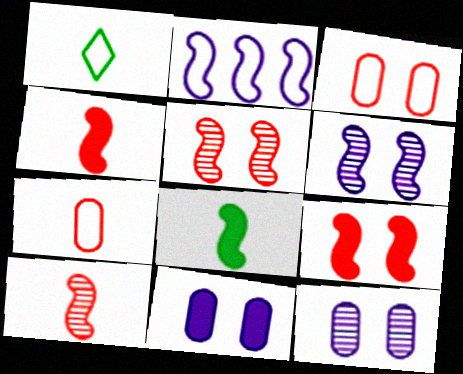[[1, 2, 3], 
[2, 5, 8]]